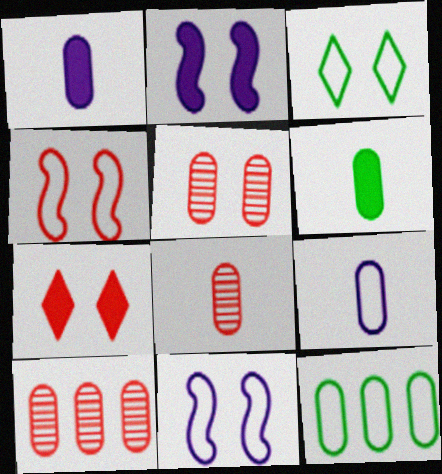[[1, 5, 12], 
[2, 3, 5], 
[4, 5, 7], 
[5, 8, 10], 
[6, 8, 9]]